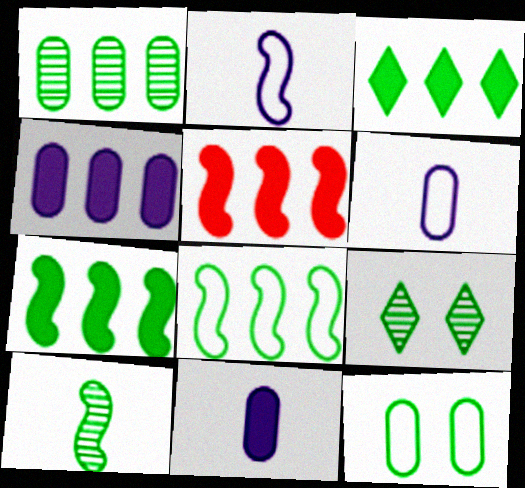[[1, 3, 8], 
[1, 9, 10], 
[3, 4, 5], 
[3, 10, 12], 
[5, 6, 9]]